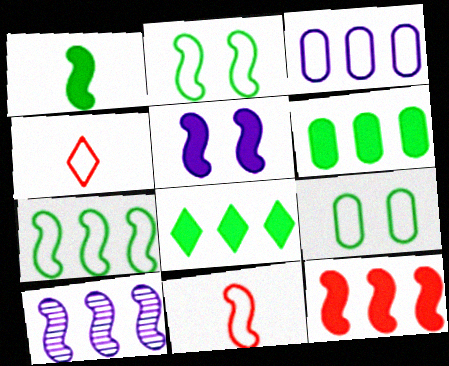[[1, 5, 12], 
[2, 3, 4], 
[7, 10, 12]]